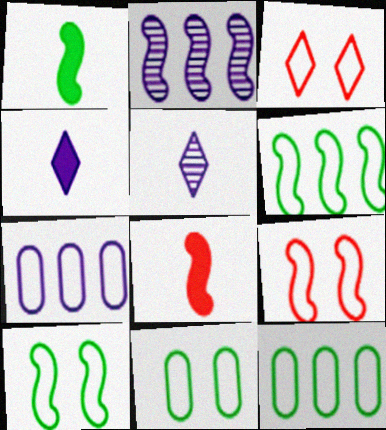[[1, 2, 9], 
[2, 8, 10]]